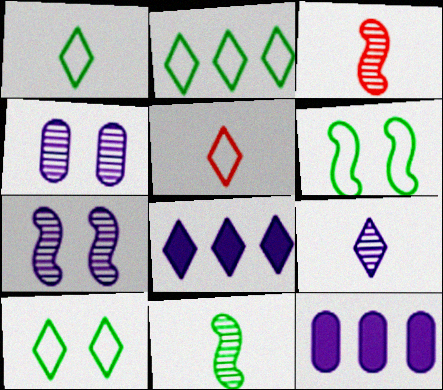[[1, 2, 10], 
[3, 10, 12]]